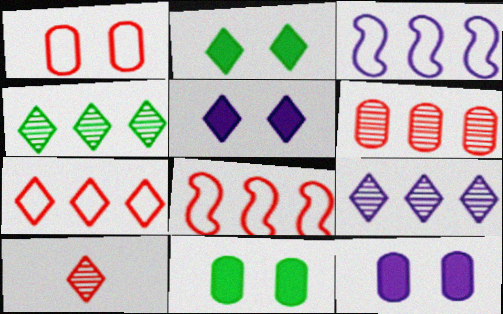[[3, 10, 11]]